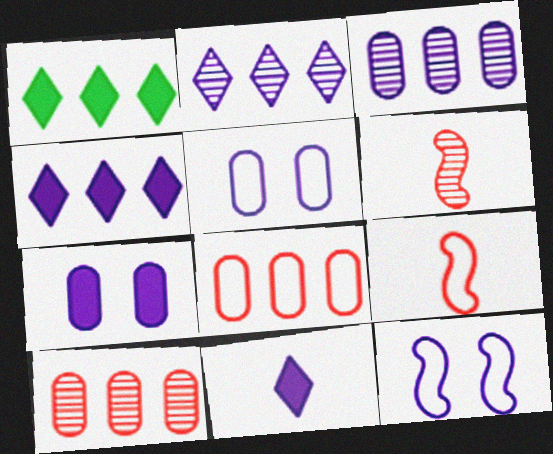[[1, 5, 6], 
[3, 11, 12]]